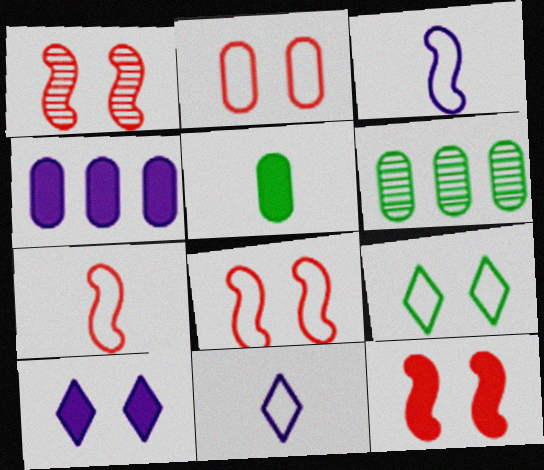[[1, 8, 12], 
[6, 7, 10], 
[6, 11, 12]]